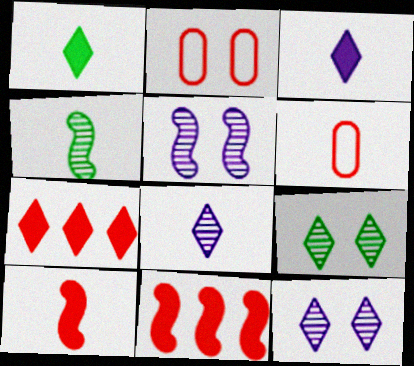[[3, 4, 6]]